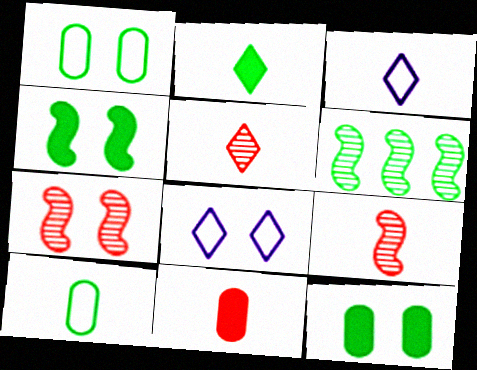[[1, 2, 6], 
[2, 3, 5], 
[6, 8, 11], 
[7, 8, 12]]